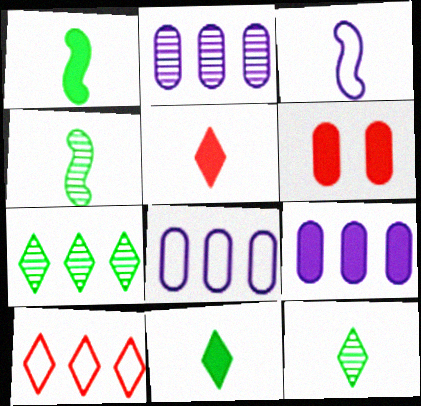[[2, 8, 9], 
[3, 6, 7]]